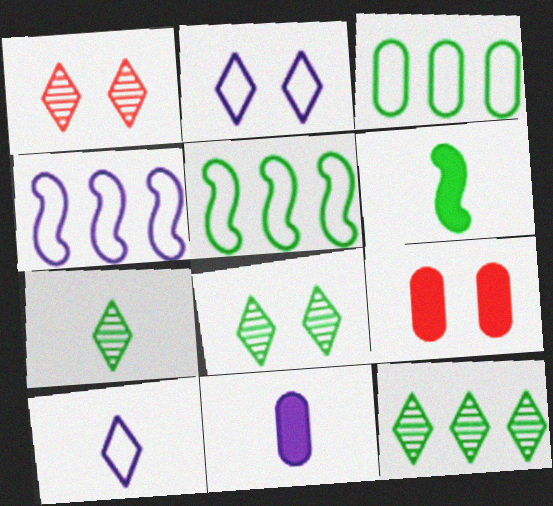[[1, 5, 11], 
[3, 6, 8], 
[4, 7, 9], 
[7, 8, 12]]